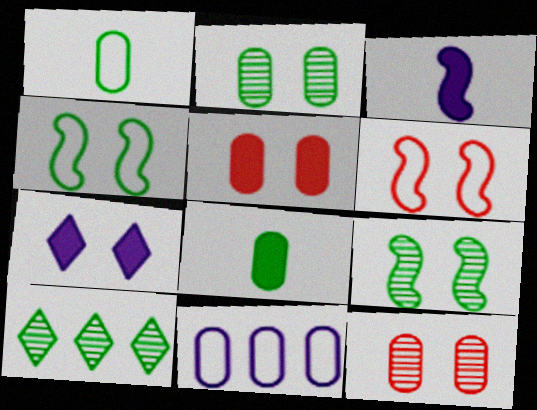[[2, 6, 7], 
[4, 7, 12], 
[4, 8, 10], 
[8, 11, 12]]